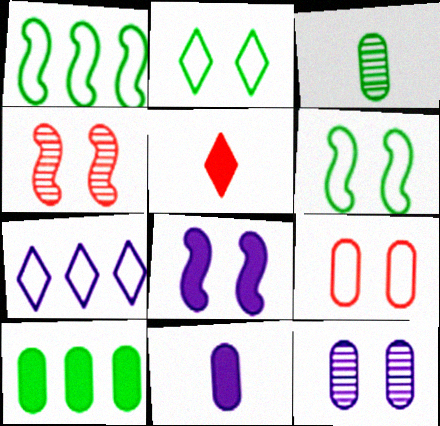[[1, 5, 12], 
[4, 6, 8], 
[5, 8, 10]]